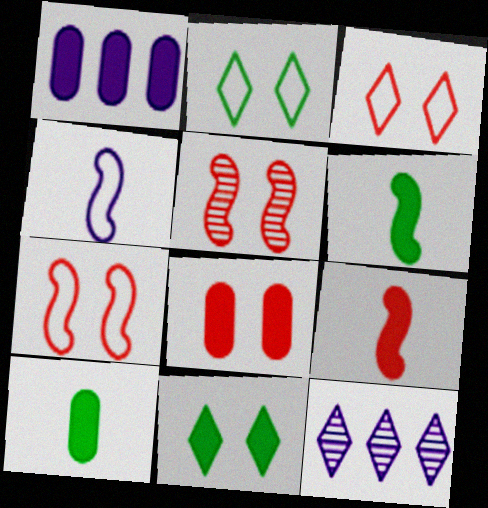[[1, 8, 10], 
[1, 9, 11], 
[3, 5, 8], 
[7, 10, 12]]